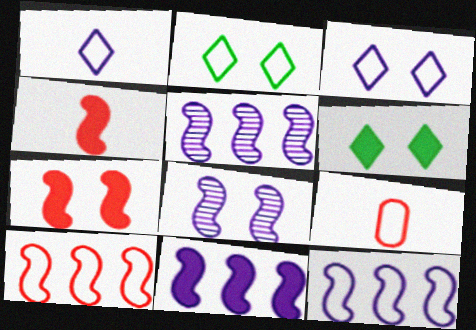[[2, 9, 12], 
[5, 6, 9], 
[5, 11, 12]]